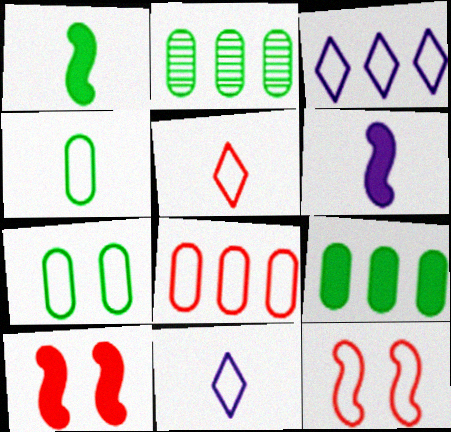[[2, 10, 11], 
[3, 4, 12], 
[5, 8, 12]]